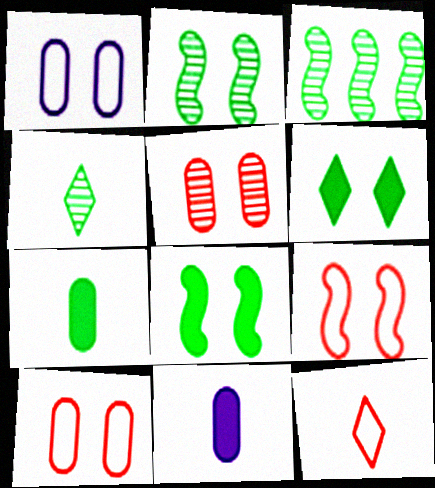[]